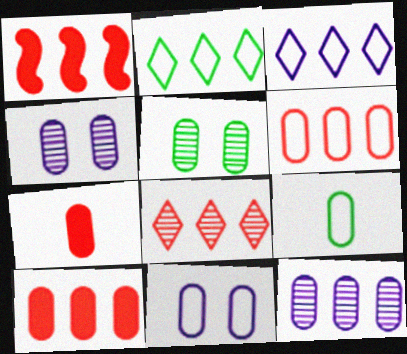[[1, 2, 12], 
[1, 6, 8], 
[4, 9, 10], 
[6, 9, 11]]